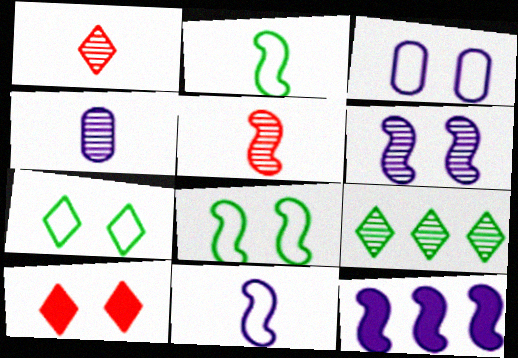[[5, 8, 12], 
[6, 11, 12]]